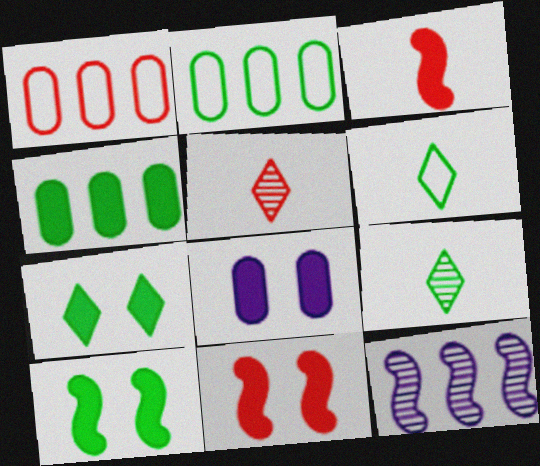[[1, 5, 11], 
[2, 9, 10], 
[7, 8, 11]]